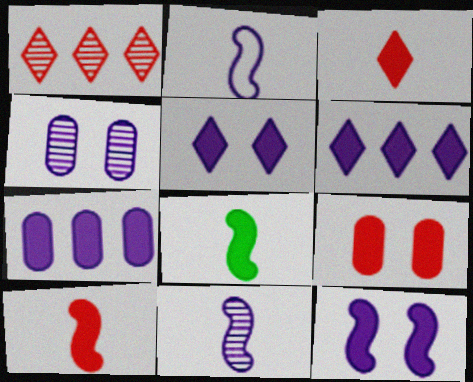[[2, 4, 6], 
[6, 8, 9]]